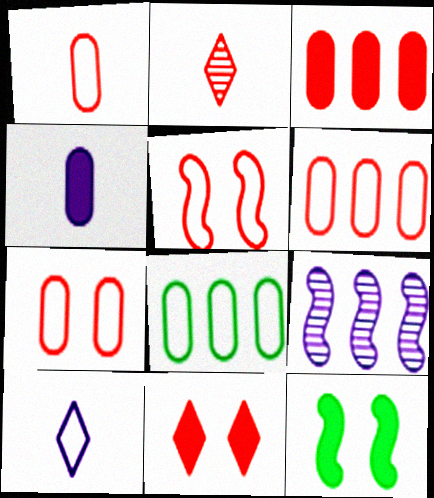[[1, 6, 7], 
[2, 3, 5], 
[5, 8, 10]]